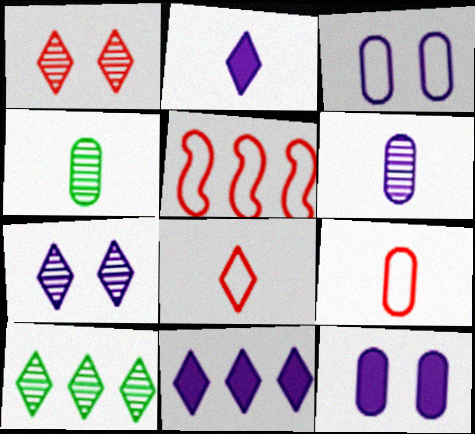[]